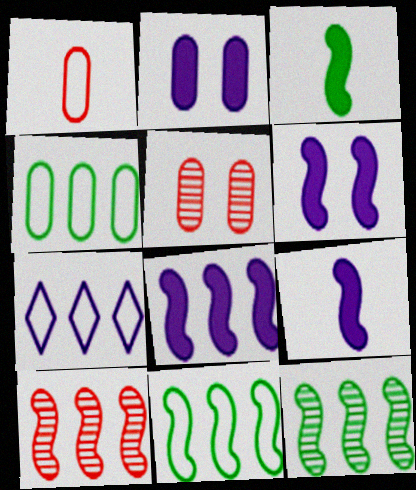[[3, 5, 7], 
[6, 8, 9], 
[8, 10, 11]]